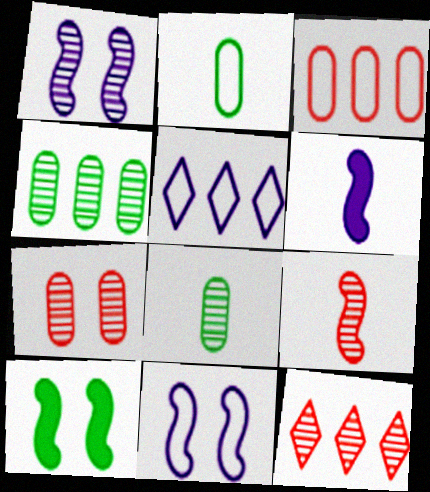[[1, 8, 12], 
[7, 9, 12]]